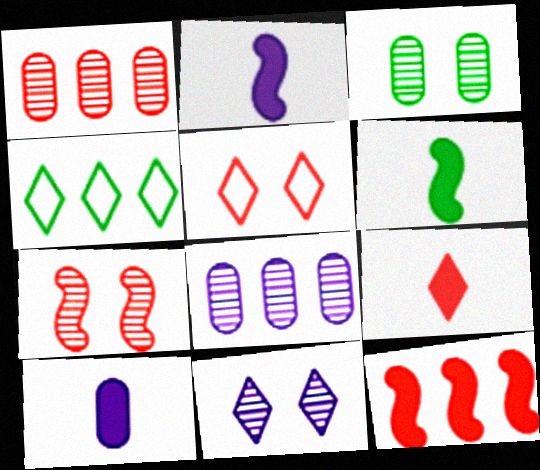[[3, 4, 6], 
[3, 7, 11], 
[4, 7, 10], 
[4, 8, 12], 
[4, 9, 11], 
[5, 6, 8], 
[6, 9, 10]]